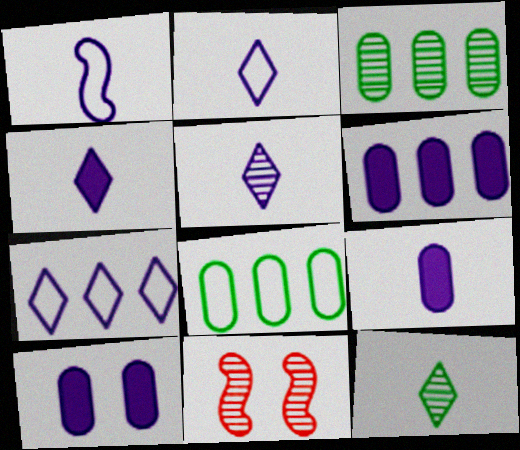[[1, 5, 9], 
[2, 4, 5], 
[3, 5, 11], 
[4, 8, 11], 
[6, 9, 10]]